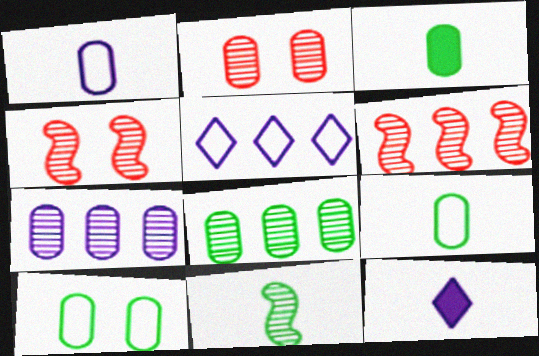[[3, 4, 5], 
[3, 8, 10], 
[6, 10, 12]]